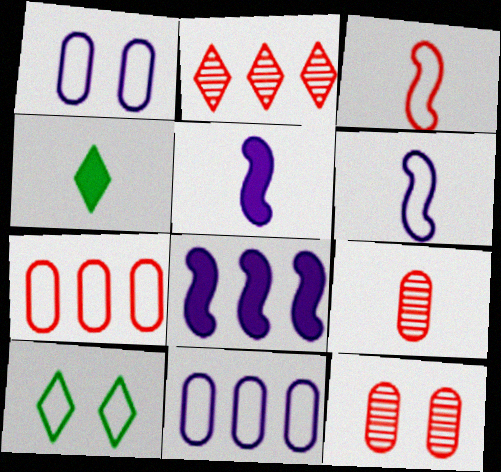[[3, 10, 11], 
[4, 6, 9], 
[6, 7, 10], 
[8, 9, 10]]